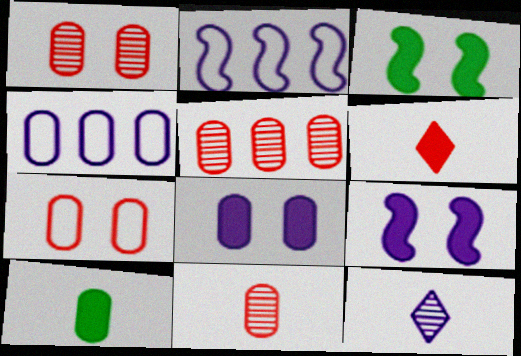[[1, 4, 10], 
[1, 5, 11], 
[2, 8, 12], 
[4, 9, 12]]